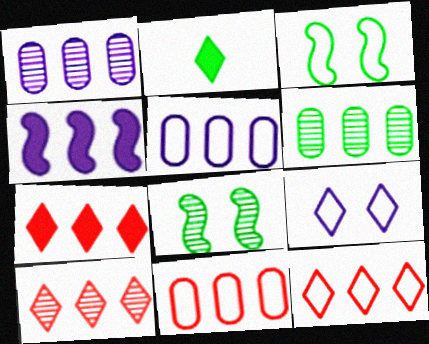[[2, 3, 6], 
[2, 9, 10], 
[4, 6, 12], 
[7, 10, 12]]